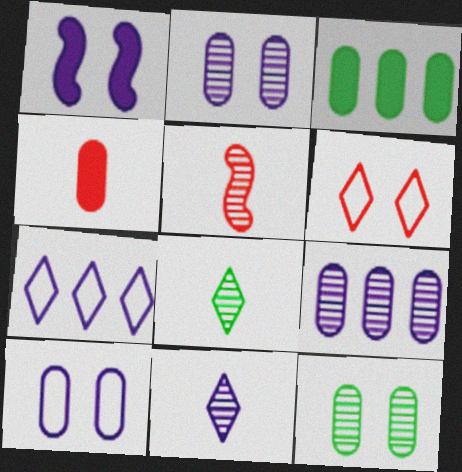[[1, 6, 12]]